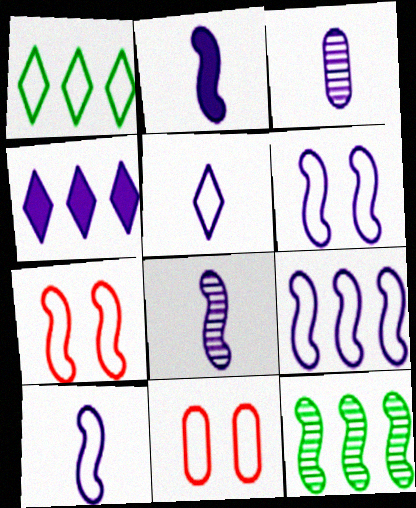[[1, 10, 11], 
[2, 3, 5], 
[2, 7, 12], 
[2, 8, 10], 
[3, 4, 6], 
[6, 9, 10]]